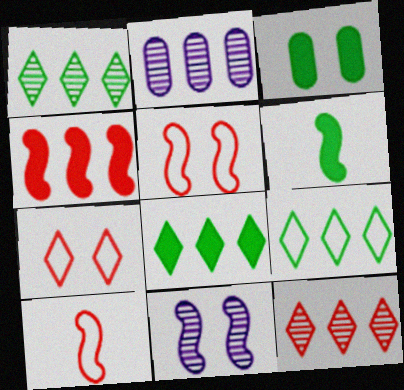[[1, 8, 9], 
[2, 4, 9], 
[2, 6, 7], 
[3, 6, 8], 
[3, 7, 11]]